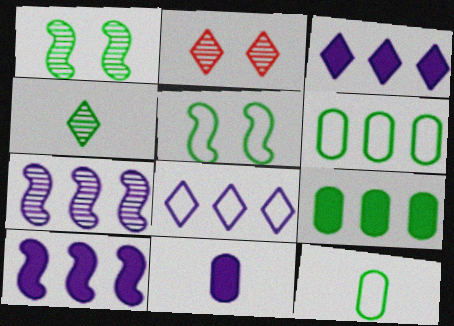[[2, 10, 12], 
[4, 5, 9]]